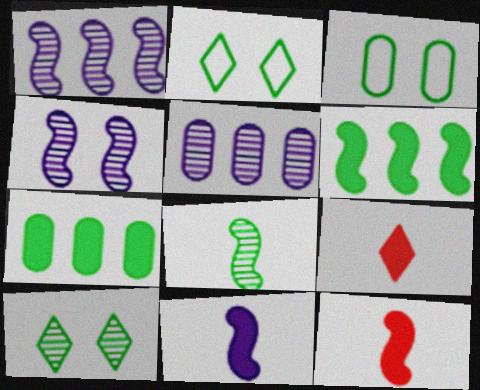[[1, 3, 9], 
[2, 5, 12], 
[2, 7, 8]]